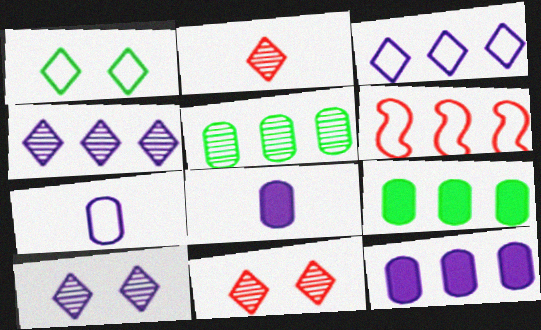[[1, 6, 7], 
[4, 6, 9]]